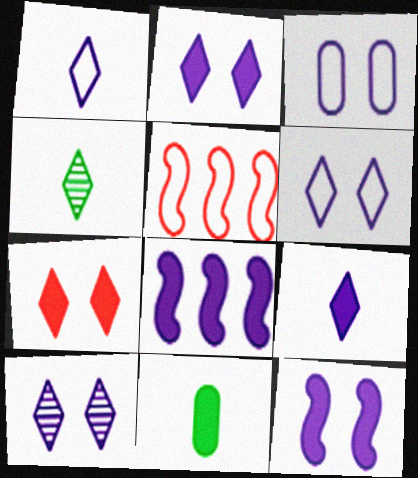[[2, 6, 10], 
[3, 10, 12], 
[5, 10, 11], 
[7, 8, 11]]